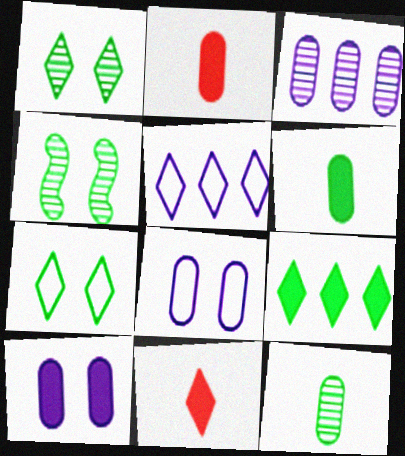[[1, 5, 11], 
[2, 4, 5]]